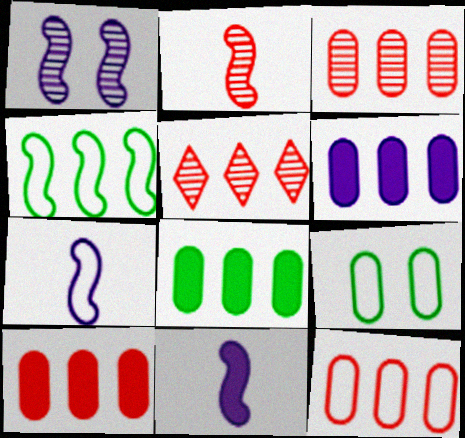[[3, 10, 12], 
[4, 5, 6], 
[5, 9, 11], 
[6, 8, 10]]